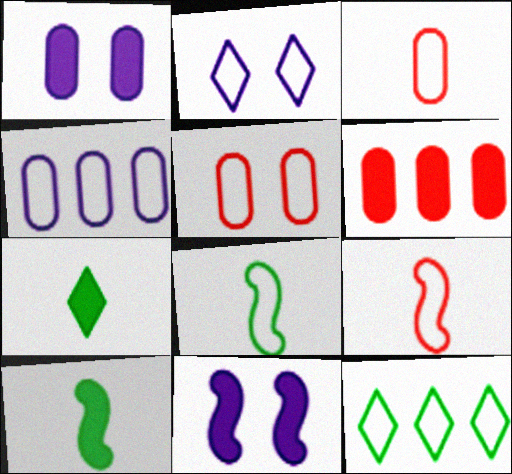[[6, 7, 11]]